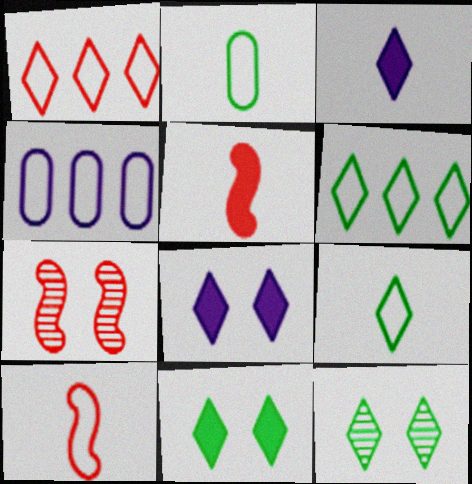[[1, 3, 12], 
[4, 5, 12]]